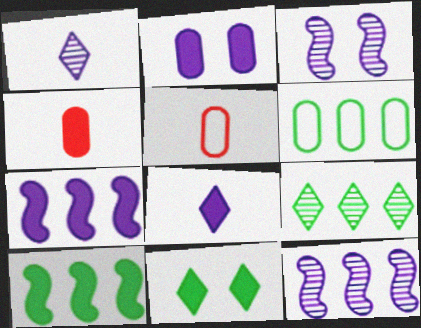[[2, 7, 8], 
[4, 7, 11], 
[5, 11, 12], 
[6, 9, 10]]